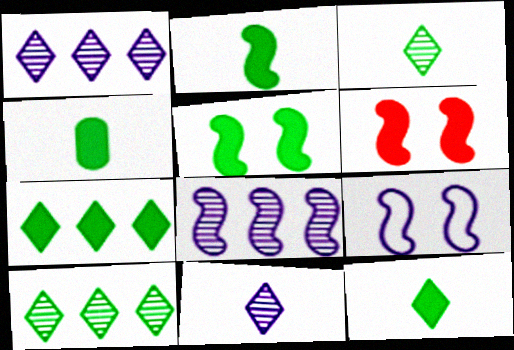[[2, 4, 12], 
[4, 5, 7]]